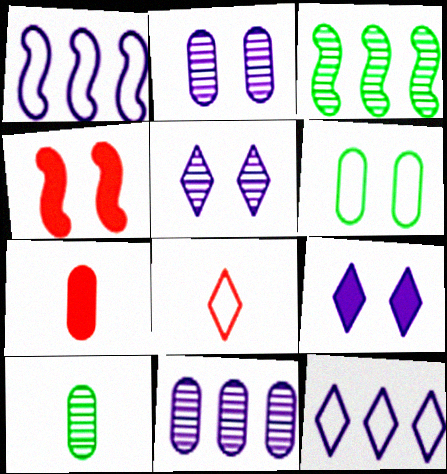[[1, 6, 8], 
[4, 5, 6], 
[4, 10, 12], 
[6, 7, 11]]